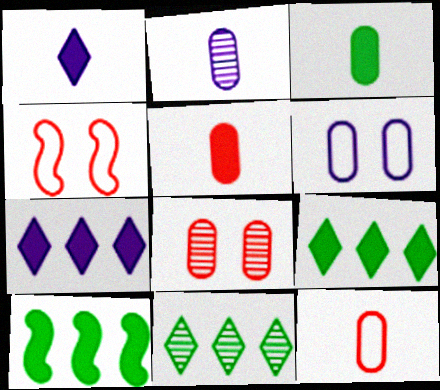[[2, 3, 12], 
[2, 4, 9]]